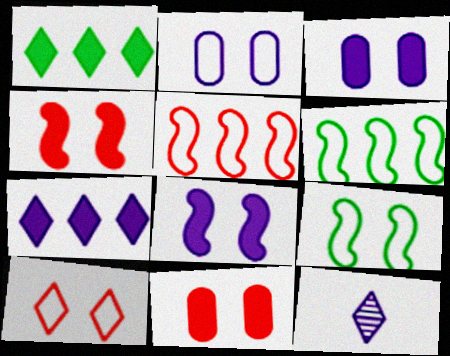[[1, 10, 12], 
[2, 9, 10], 
[6, 11, 12]]